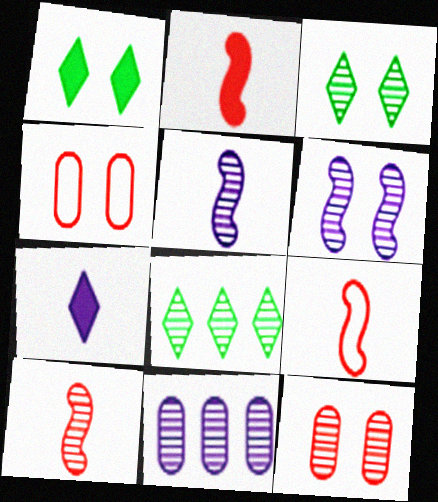[[1, 4, 6], 
[1, 9, 11], 
[2, 9, 10], 
[3, 6, 12], 
[3, 10, 11], 
[5, 8, 12]]